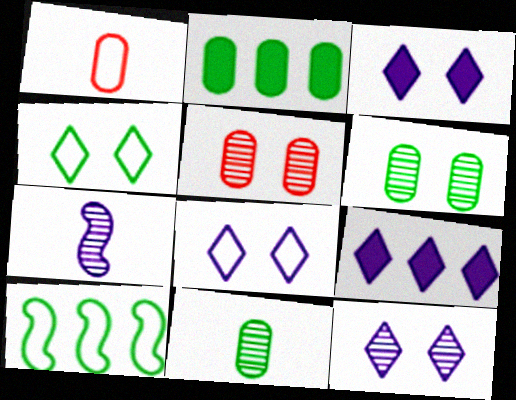[[1, 8, 10], 
[3, 8, 12]]